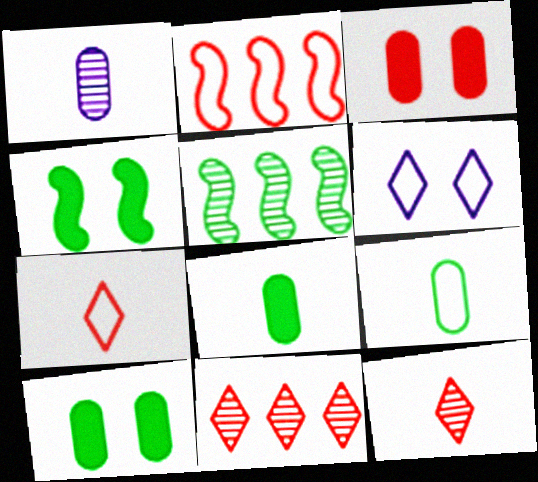[[2, 3, 12], 
[2, 6, 9]]